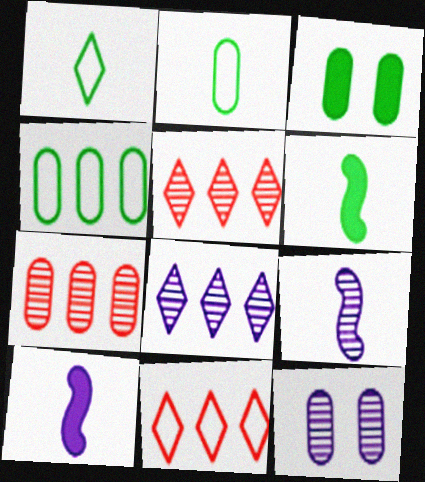[[3, 9, 11], 
[6, 11, 12], 
[8, 9, 12]]